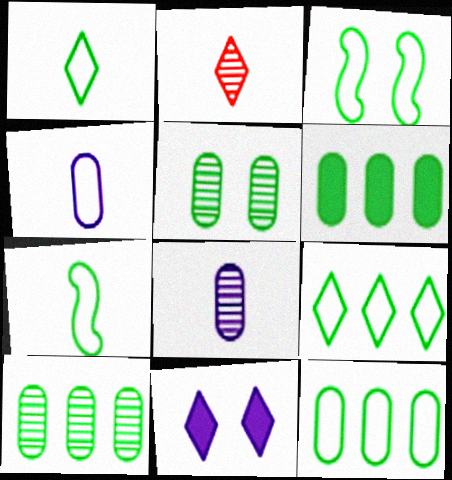[[1, 3, 12], 
[2, 9, 11], 
[6, 10, 12]]